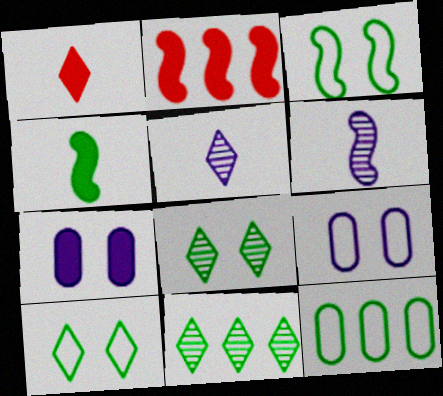[[2, 3, 6], 
[4, 8, 12]]